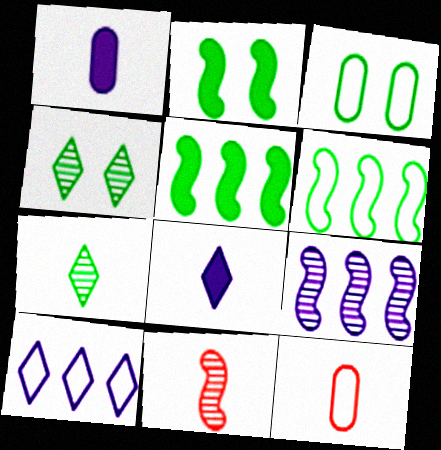[[2, 3, 4], 
[3, 5, 7]]